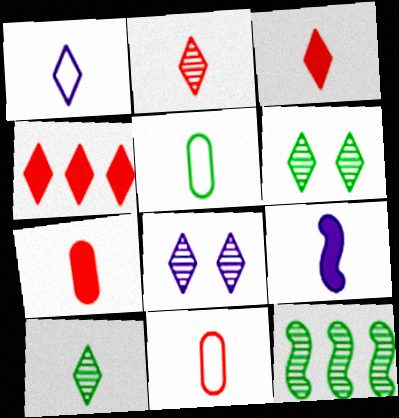[[1, 3, 10], 
[1, 4, 6], 
[2, 5, 9], 
[9, 10, 11]]